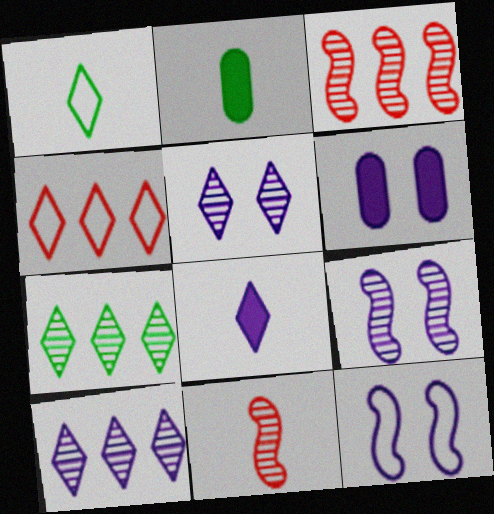[[1, 3, 6], 
[2, 4, 9], 
[5, 6, 12]]